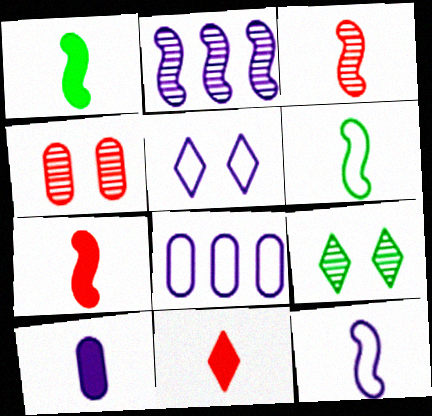[[1, 3, 12], 
[1, 10, 11], 
[2, 5, 10], 
[5, 8, 12], 
[7, 8, 9]]